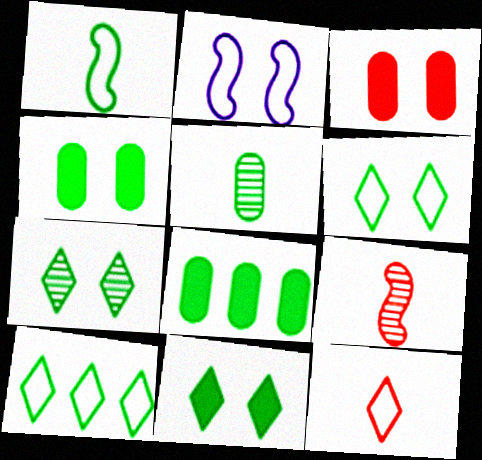[[1, 7, 8], 
[2, 3, 7], 
[6, 7, 11]]